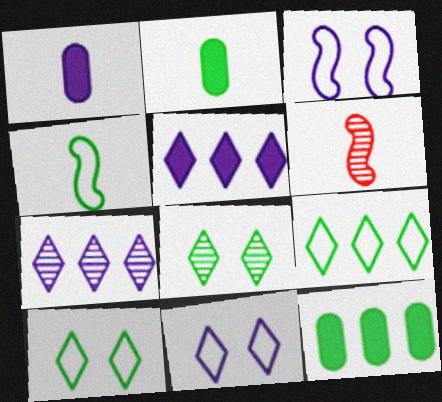[[1, 3, 7], 
[4, 8, 12], 
[6, 11, 12]]